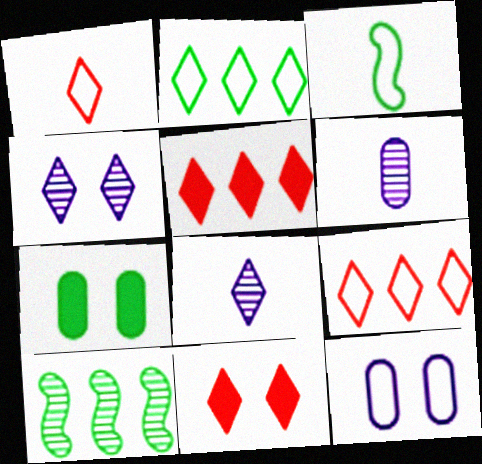[[2, 8, 11], 
[3, 9, 12]]